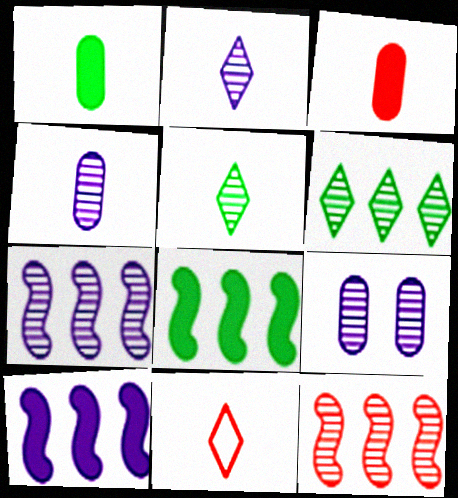[[2, 7, 9], 
[5, 9, 12], 
[8, 9, 11]]